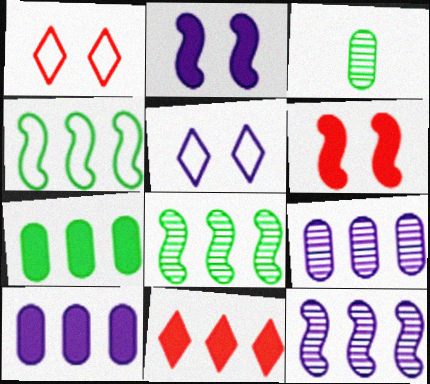[[4, 9, 11]]